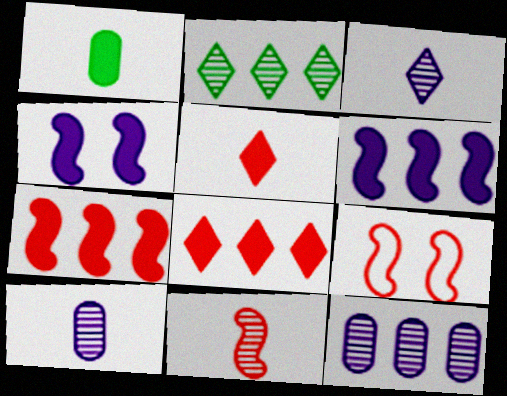[[1, 4, 8], 
[7, 9, 11]]